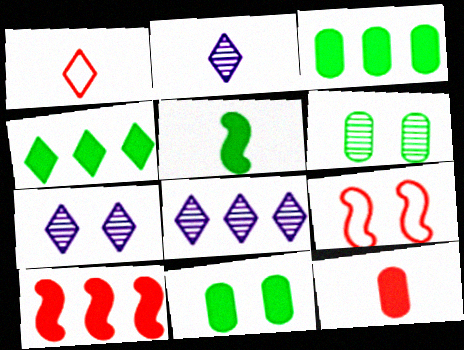[[1, 4, 7], 
[2, 3, 9], 
[2, 7, 8], 
[4, 5, 11], 
[7, 9, 11]]